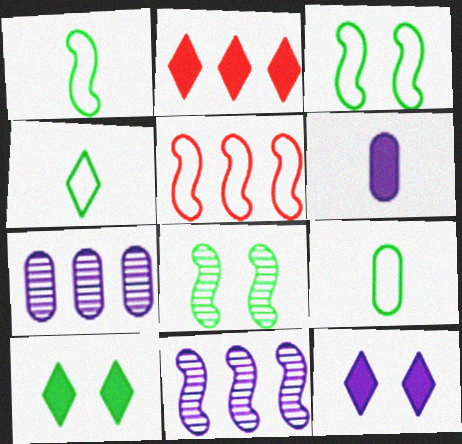[[1, 4, 9]]